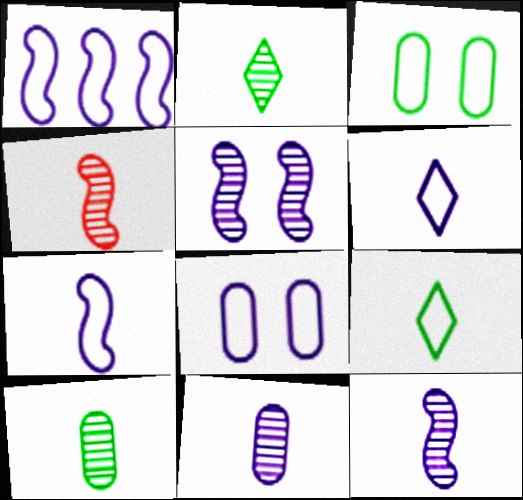[[1, 6, 8], 
[2, 4, 11]]